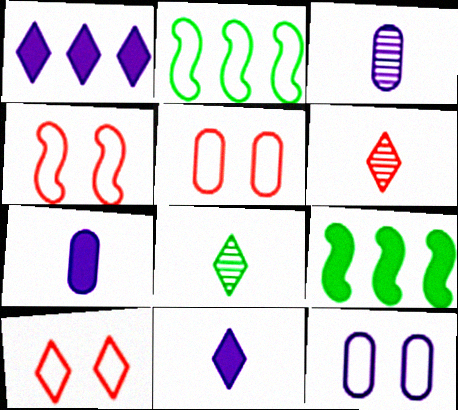[[1, 8, 10], 
[3, 9, 10], 
[4, 5, 10], 
[6, 9, 12]]